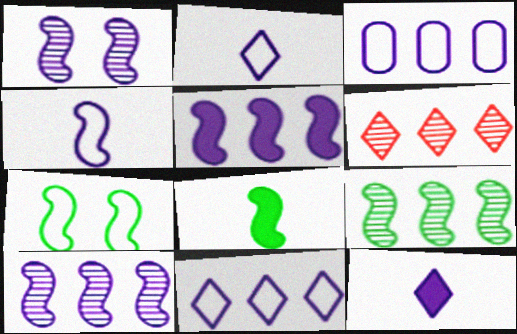[[1, 3, 12], 
[1, 4, 5], 
[7, 8, 9]]